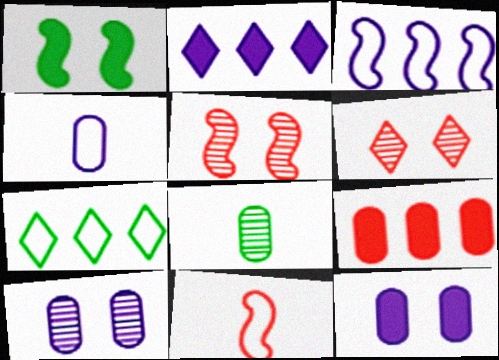[[1, 7, 8], 
[6, 9, 11]]